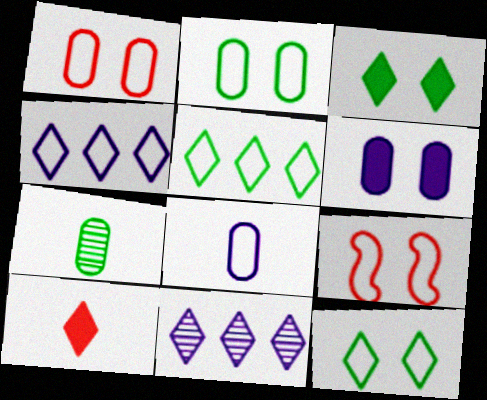[[5, 8, 9], 
[10, 11, 12]]